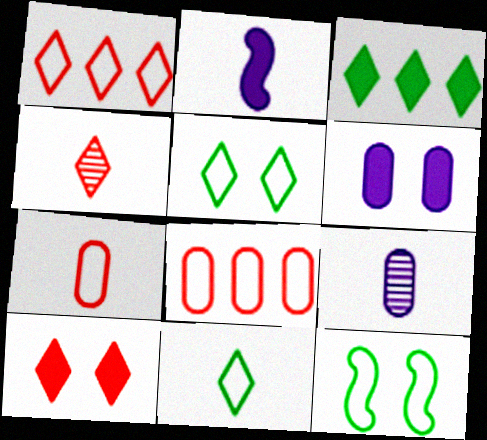[[1, 4, 10]]